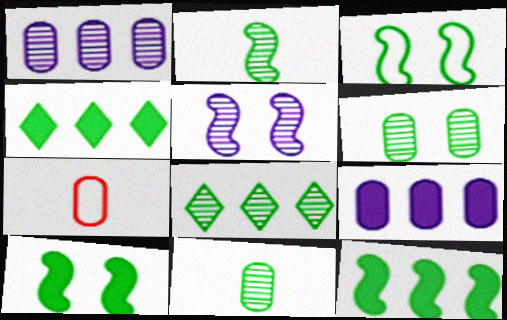[[2, 3, 12], 
[2, 6, 8], 
[3, 4, 11], 
[4, 5, 7], 
[6, 7, 9]]